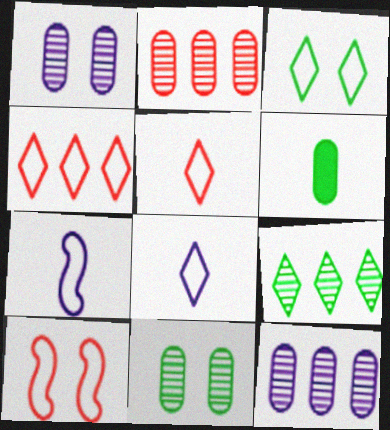[[3, 4, 8]]